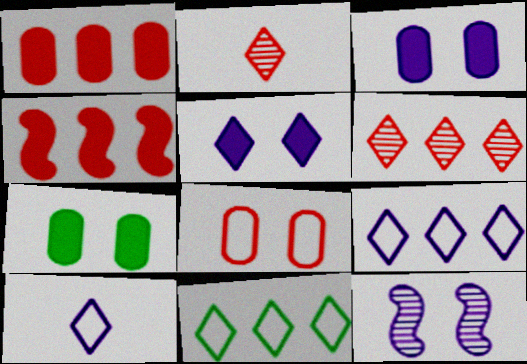[[2, 4, 8], 
[2, 5, 11]]